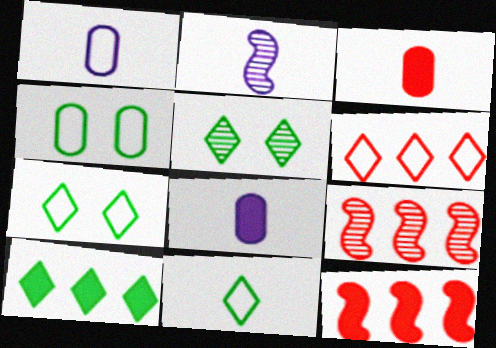[[1, 5, 12], 
[2, 3, 11], 
[5, 10, 11], 
[7, 8, 9]]